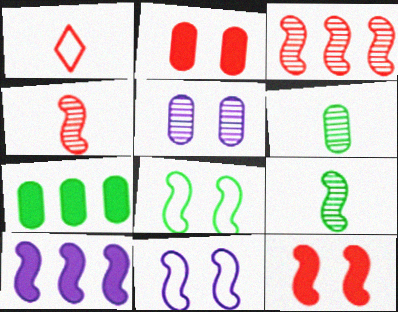[[1, 2, 3], 
[4, 8, 10]]